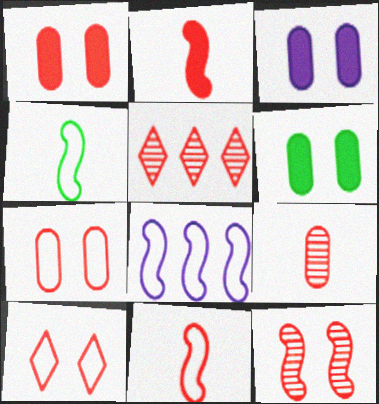[[1, 3, 6], 
[1, 5, 11], 
[1, 10, 12], 
[2, 5, 7], 
[3, 4, 5], 
[5, 9, 12]]